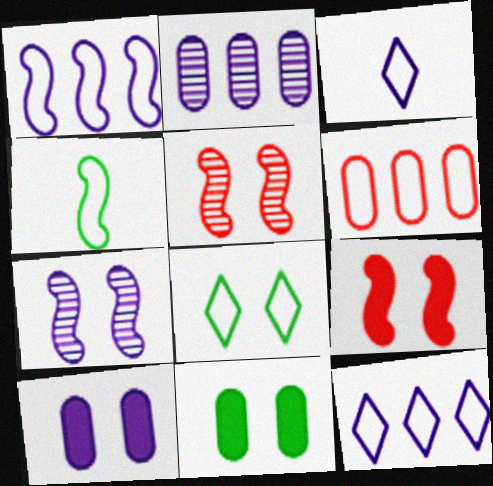[[5, 8, 10]]